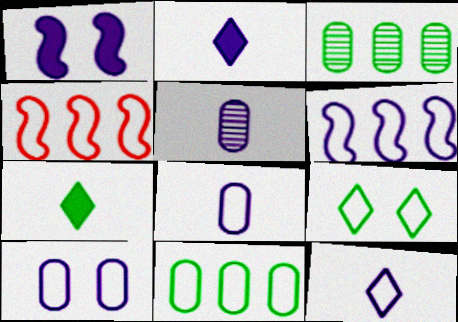[[4, 8, 9], 
[6, 10, 12]]